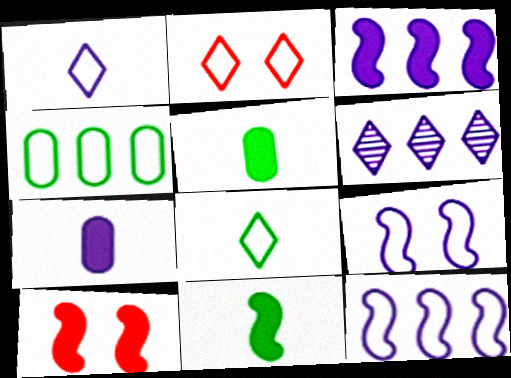[[3, 10, 11], 
[6, 7, 9]]